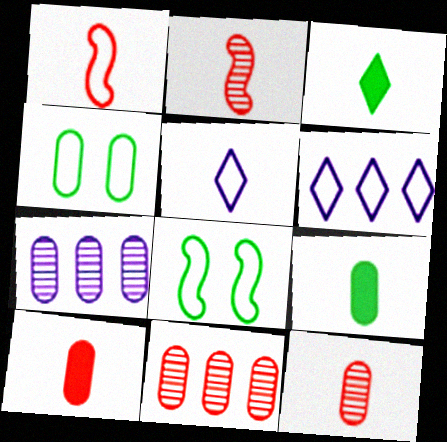[[1, 4, 6], 
[2, 5, 9], 
[4, 7, 10]]